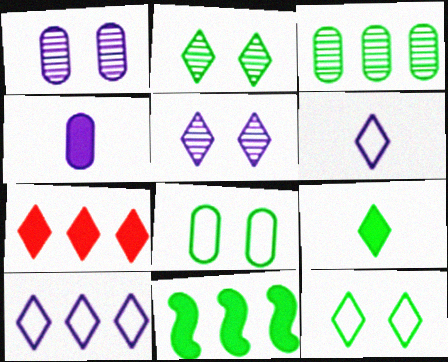[[2, 6, 7]]